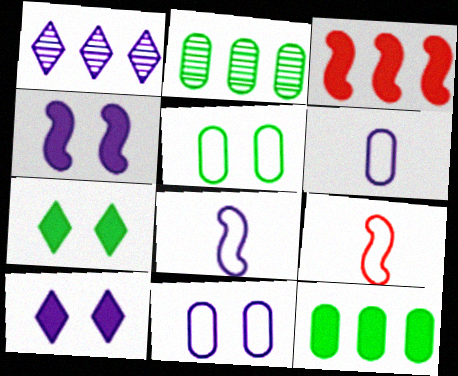[[1, 4, 6], 
[2, 9, 10]]